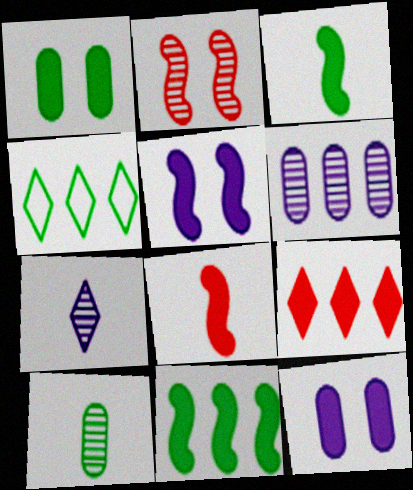[[3, 9, 12], 
[5, 8, 11]]